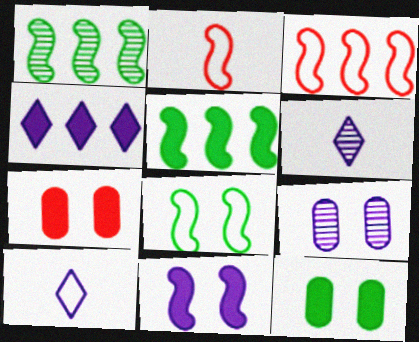[[1, 2, 11], 
[1, 7, 10], 
[3, 6, 12]]